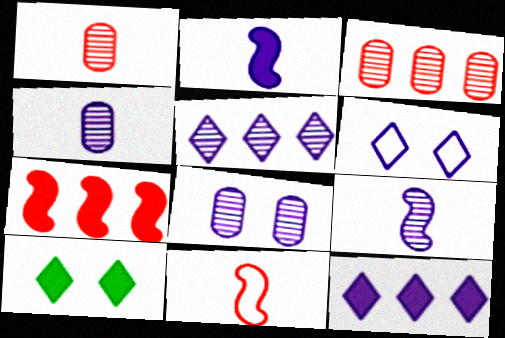[[5, 8, 9]]